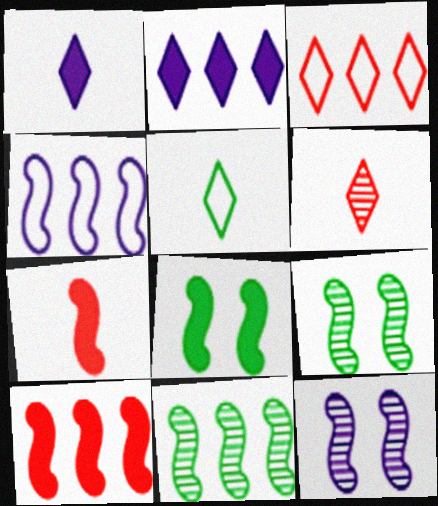[[1, 5, 6], 
[4, 7, 9], 
[4, 10, 11]]